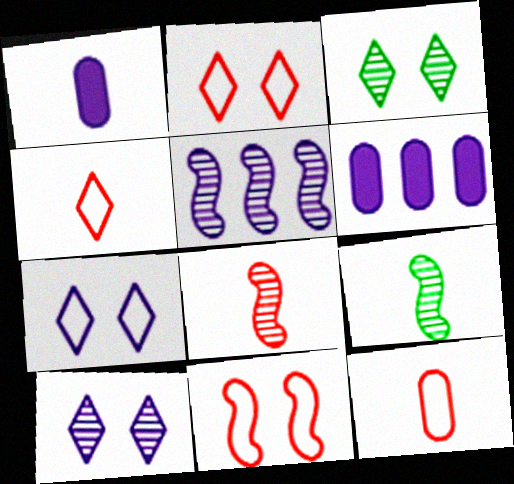[[1, 4, 9], 
[1, 5, 7], 
[2, 6, 9]]